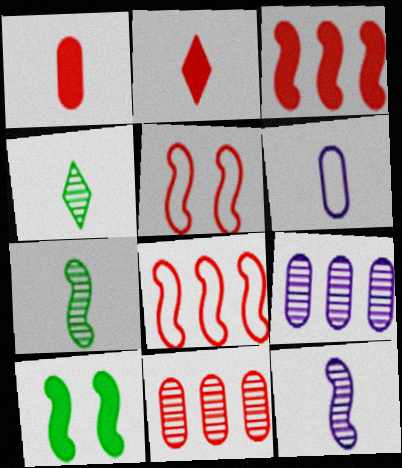[[2, 5, 11], 
[2, 6, 7], 
[8, 10, 12]]